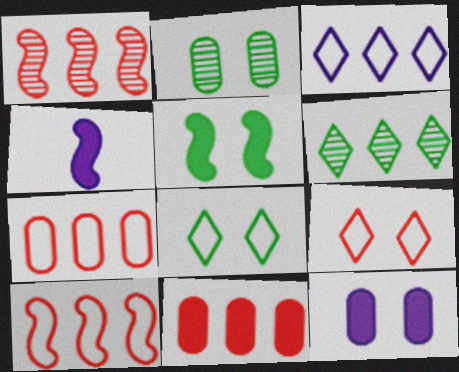[[2, 5, 8]]